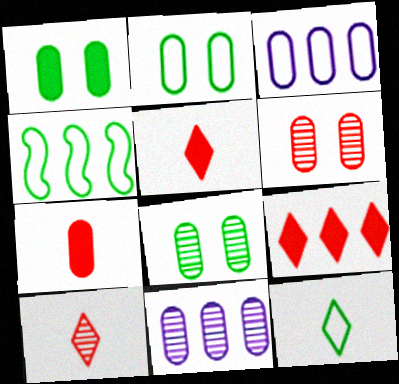[[1, 2, 8], 
[2, 4, 12], 
[2, 7, 11], 
[3, 7, 8], 
[4, 9, 11]]